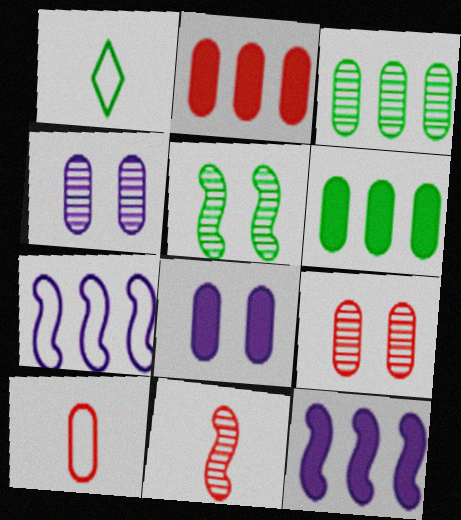[[1, 5, 6], 
[1, 9, 12], 
[2, 9, 10], 
[3, 8, 10], 
[4, 6, 10]]